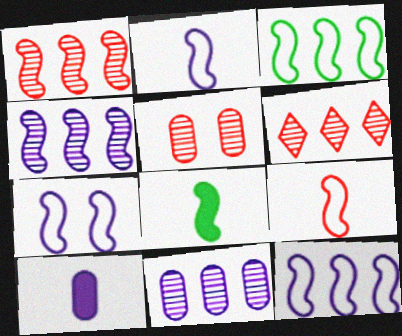[[1, 7, 8], 
[2, 7, 12], 
[3, 7, 9]]